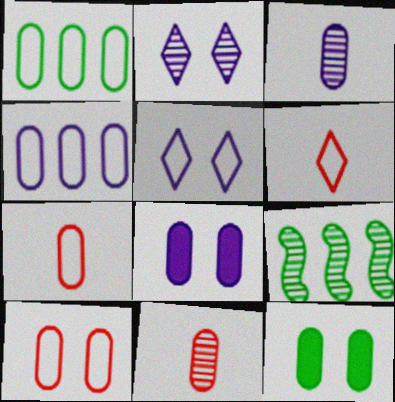[[1, 8, 11], 
[2, 9, 11], 
[3, 4, 8], 
[4, 11, 12], 
[6, 8, 9]]